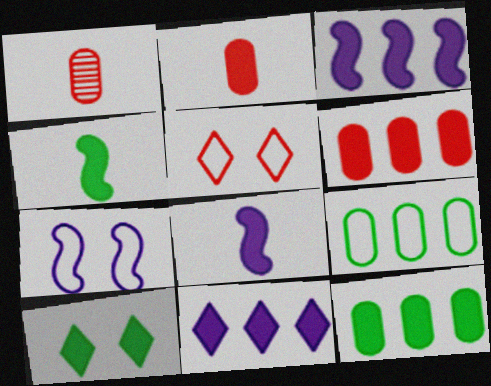[[2, 3, 10], 
[4, 10, 12], 
[6, 8, 10]]